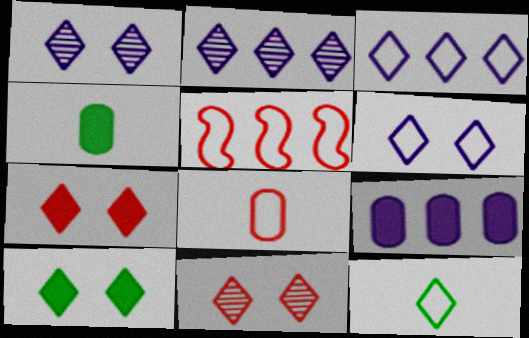[[1, 4, 5], 
[2, 7, 12], 
[6, 10, 11]]